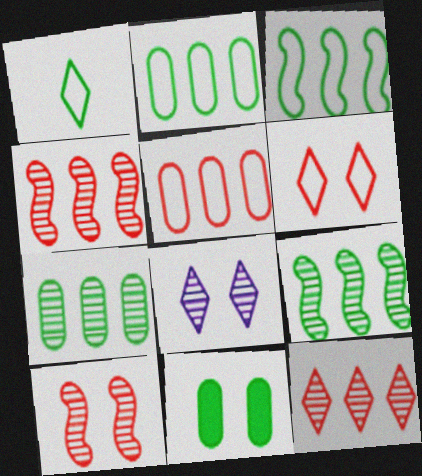[[1, 9, 11]]